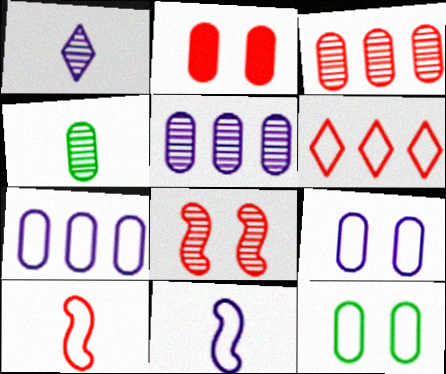[[2, 4, 7], 
[6, 11, 12]]